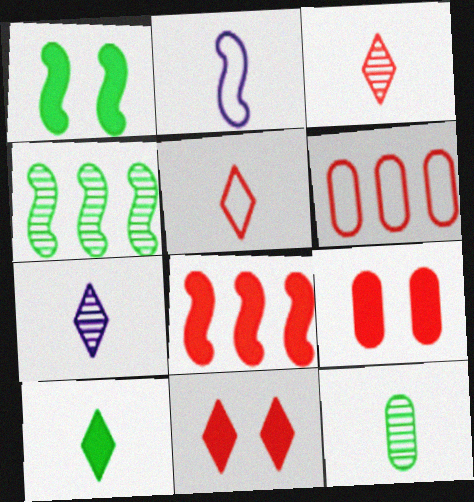[[1, 6, 7], 
[5, 7, 10]]